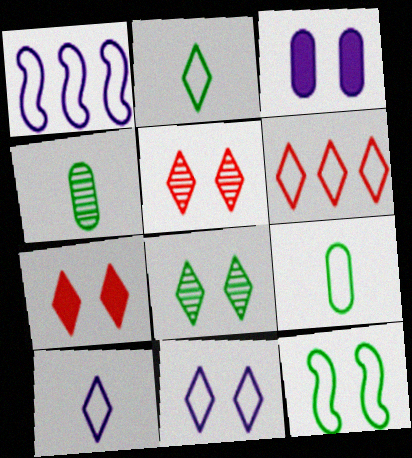[[1, 4, 7], 
[2, 6, 11], 
[3, 5, 12], 
[7, 8, 11]]